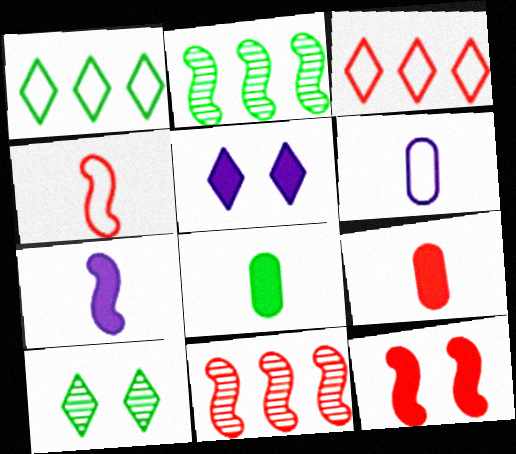[[4, 11, 12]]